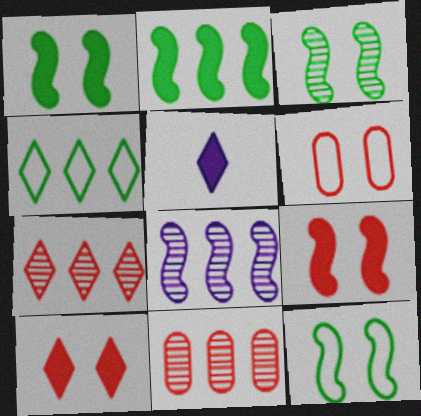[[1, 3, 12], 
[5, 11, 12]]